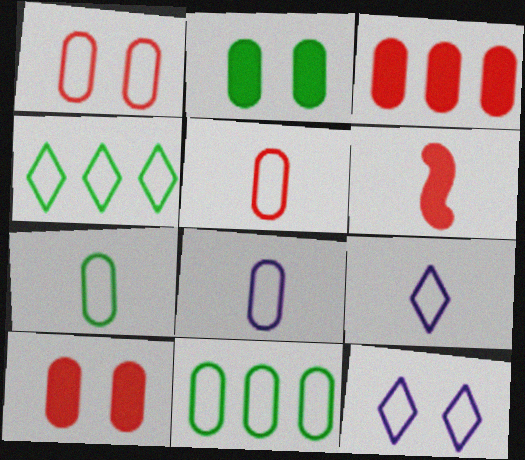[[1, 8, 11], 
[5, 7, 8]]